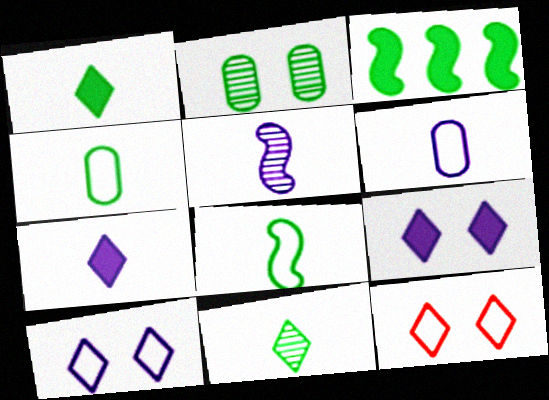[[5, 6, 7]]